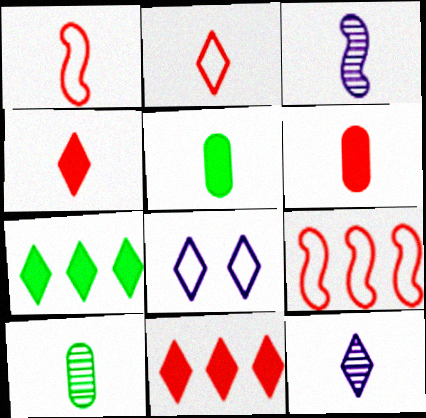[[1, 5, 12], 
[2, 3, 5]]